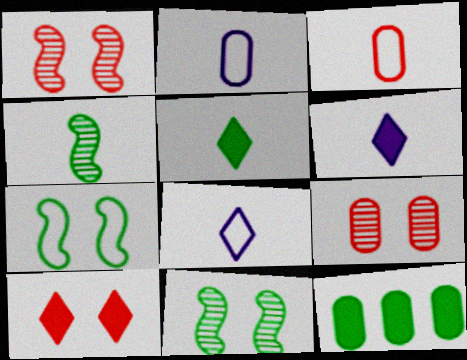[[1, 8, 12], 
[2, 9, 12], 
[3, 4, 6]]